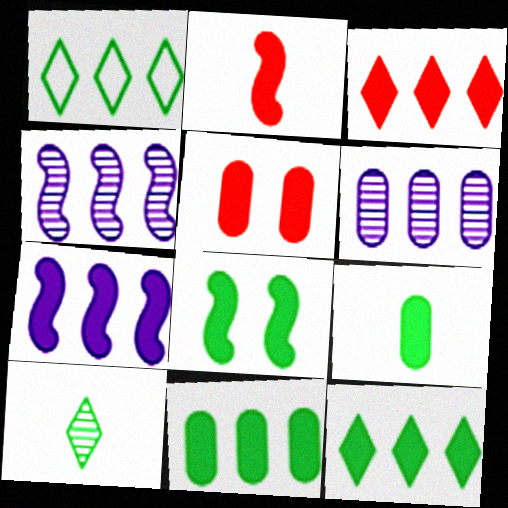[[2, 3, 5], 
[2, 7, 8], 
[3, 7, 11], 
[8, 9, 12]]